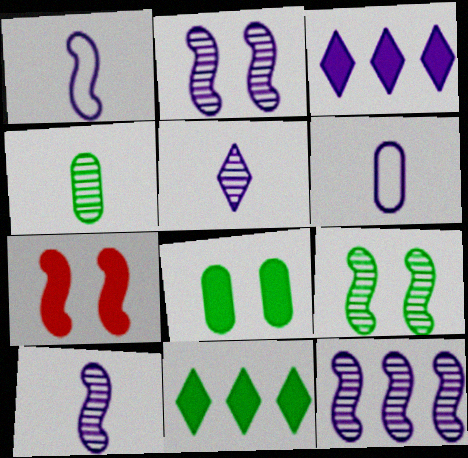[[2, 3, 6], 
[2, 10, 12]]